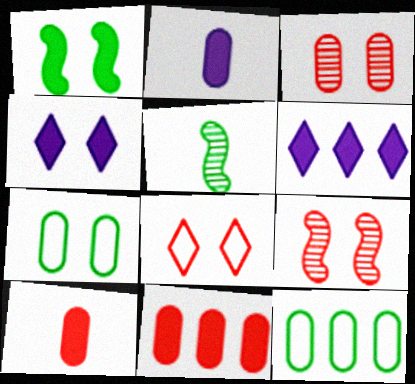[[1, 6, 10], 
[2, 3, 12], 
[4, 7, 9]]